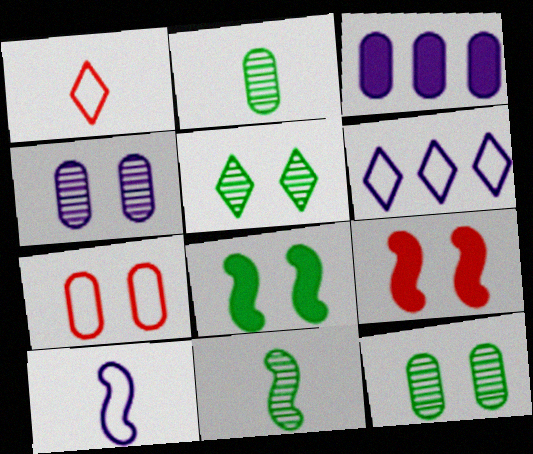[[2, 3, 7], 
[2, 6, 9]]